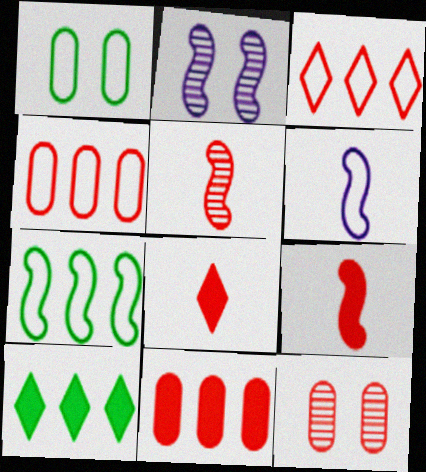[[1, 3, 6], 
[2, 7, 9], 
[3, 9, 12], 
[6, 10, 12]]